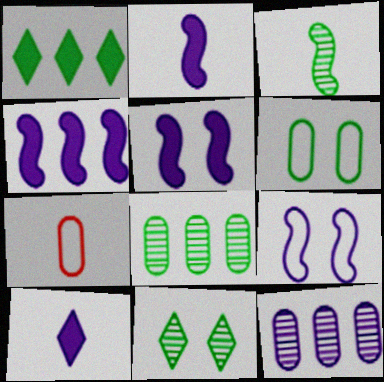[[1, 3, 6], 
[2, 4, 5], 
[3, 7, 10], 
[3, 8, 11], 
[4, 7, 11], 
[9, 10, 12]]